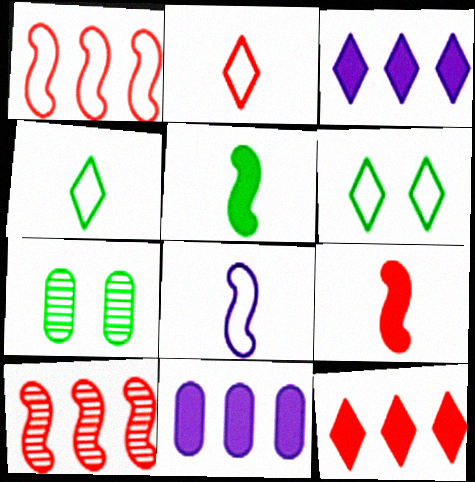[[7, 8, 12]]